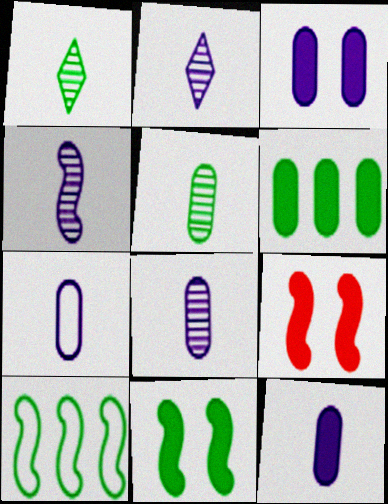[[2, 4, 8], 
[4, 9, 10], 
[7, 8, 12]]